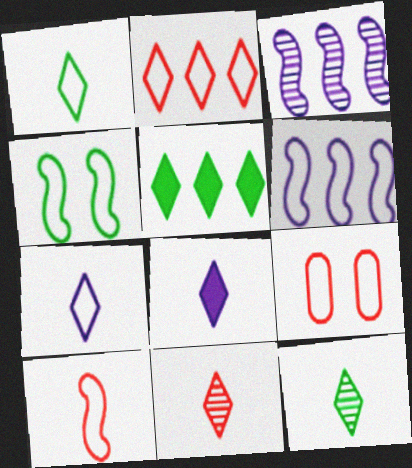[[1, 6, 9], 
[1, 8, 11], 
[2, 9, 10], 
[4, 6, 10]]